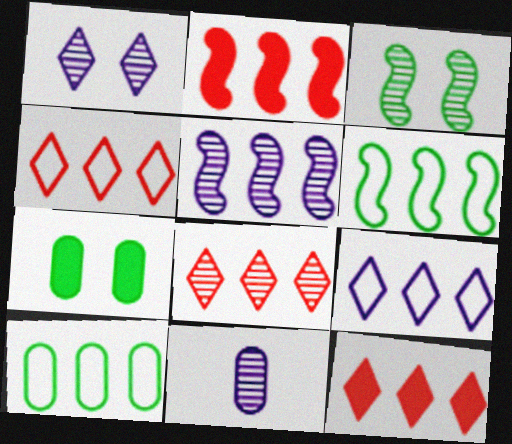[[1, 5, 11], 
[2, 5, 6], 
[3, 8, 11], 
[4, 8, 12], 
[5, 10, 12]]